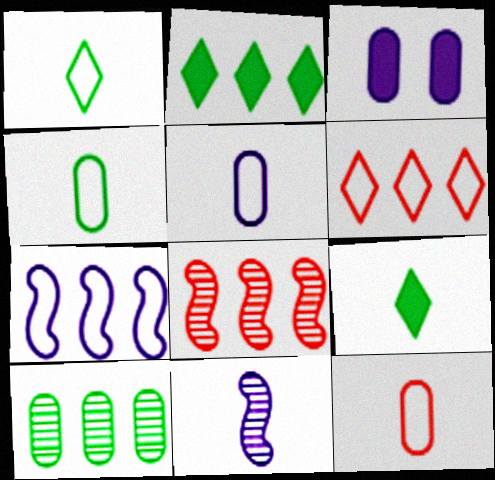[[1, 3, 8], 
[3, 10, 12], 
[4, 5, 12], 
[9, 11, 12]]